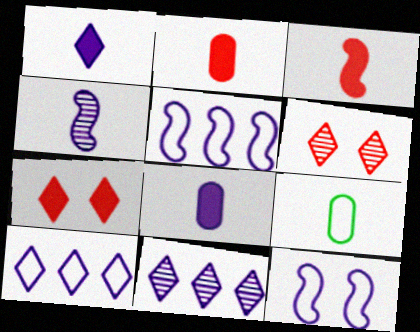[[8, 11, 12]]